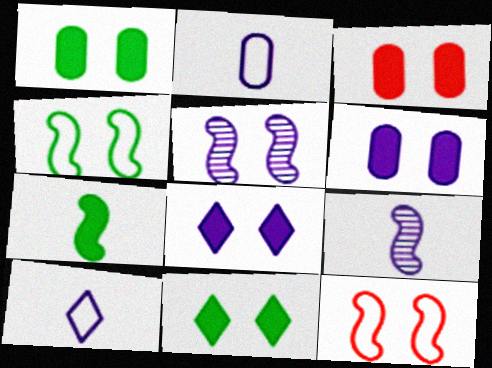[[1, 3, 6]]